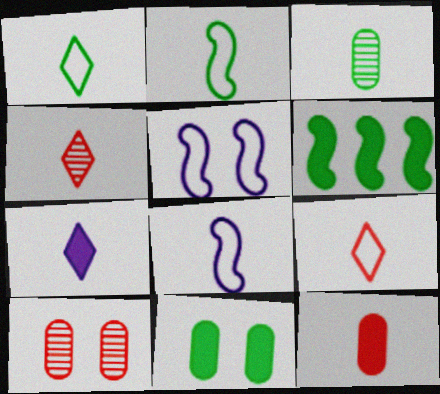[[1, 4, 7]]